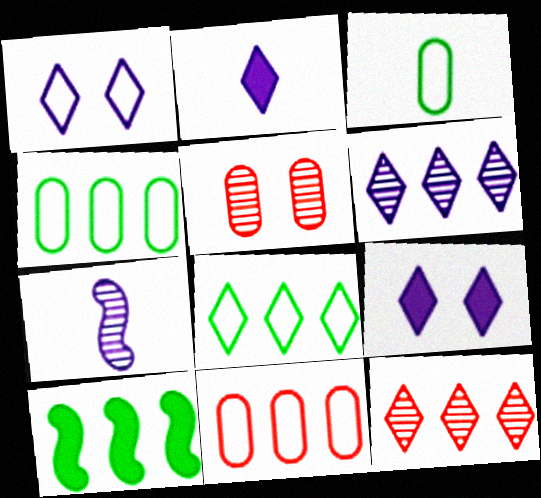[[1, 2, 6], 
[6, 10, 11]]